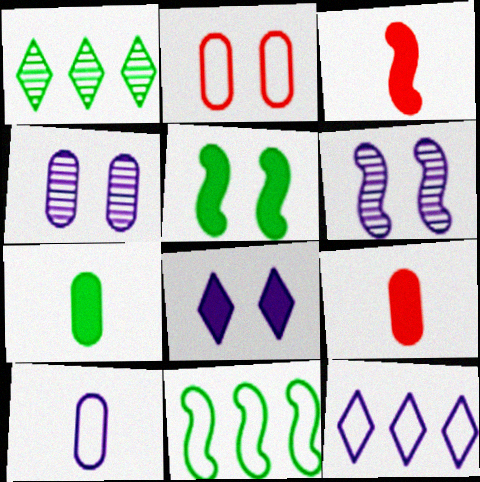[[3, 6, 11]]